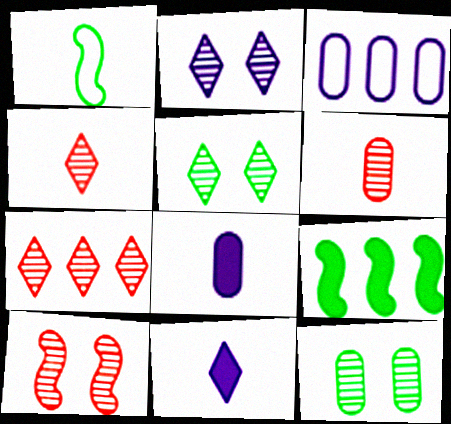[[1, 4, 8], 
[1, 6, 11], 
[2, 10, 12], 
[3, 7, 9], 
[6, 7, 10]]